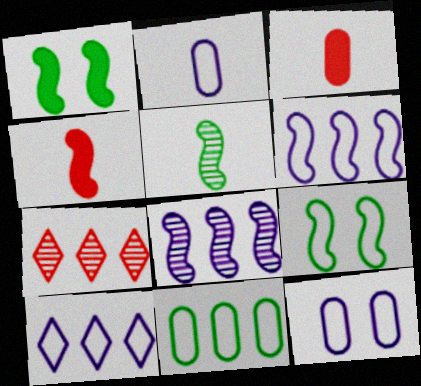[[1, 2, 7], 
[4, 8, 9]]